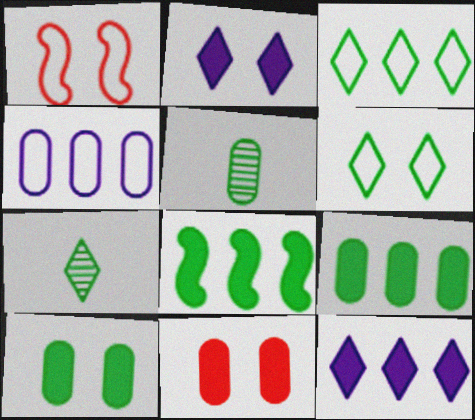[[1, 5, 12], 
[4, 5, 11], 
[5, 6, 8]]